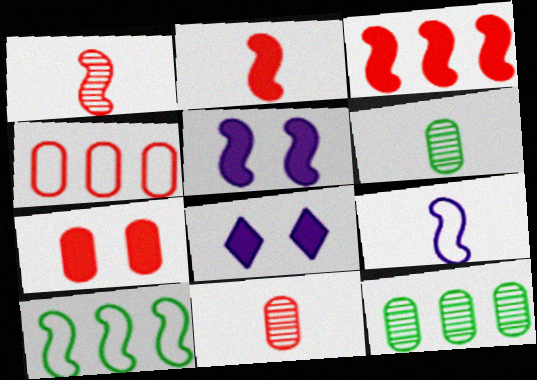[[1, 5, 10], 
[4, 7, 11], 
[8, 10, 11]]